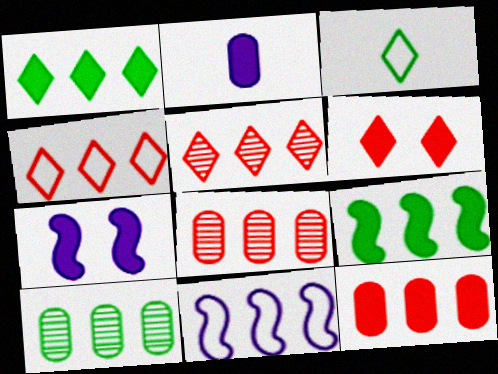[[1, 8, 11], 
[2, 6, 9], 
[3, 7, 8]]